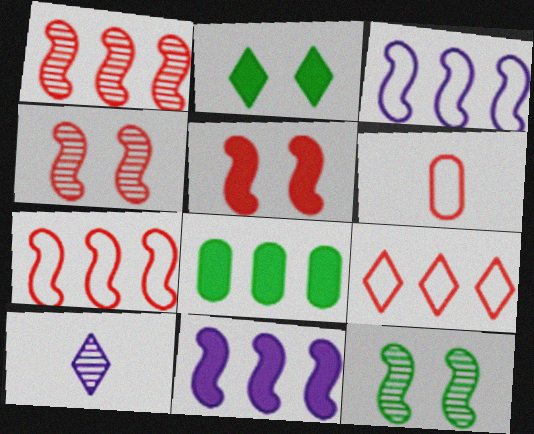[[2, 9, 10]]